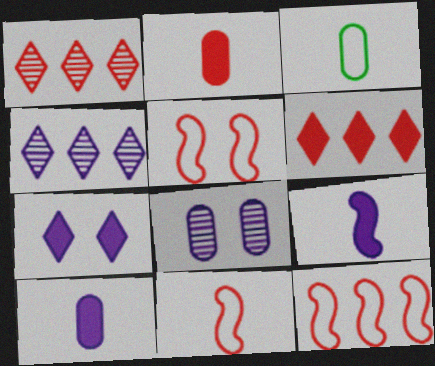[[1, 2, 5], 
[5, 11, 12]]